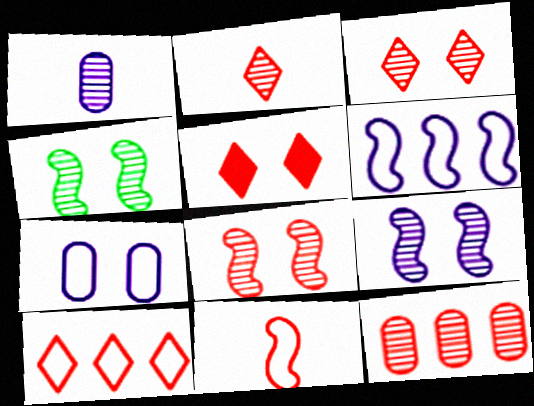[[2, 5, 10], 
[2, 8, 12], 
[4, 5, 7], 
[4, 8, 9], 
[5, 11, 12]]